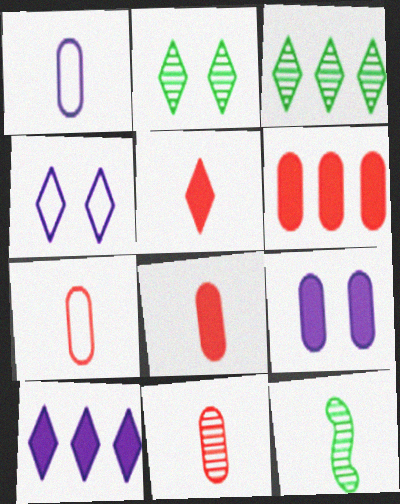[[1, 5, 12], 
[3, 4, 5], 
[4, 6, 12], 
[7, 8, 11]]